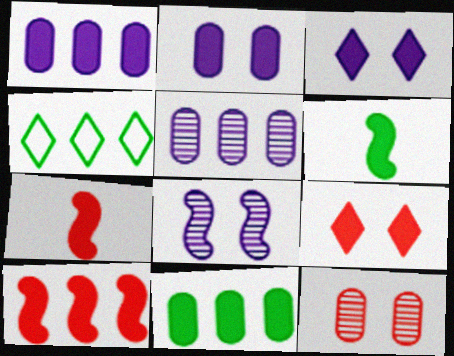[[1, 6, 9], 
[3, 7, 11], 
[4, 5, 10]]